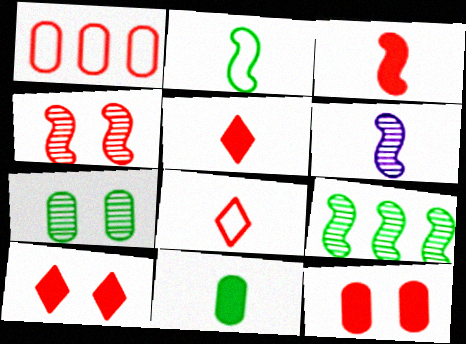[[1, 4, 5], 
[2, 3, 6], 
[4, 6, 9], 
[6, 8, 11]]